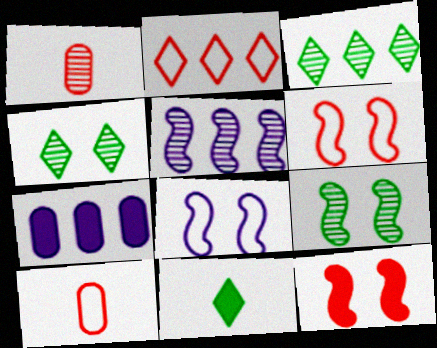[[1, 2, 12], 
[1, 4, 5], 
[2, 6, 10], 
[7, 11, 12], 
[8, 9, 12]]